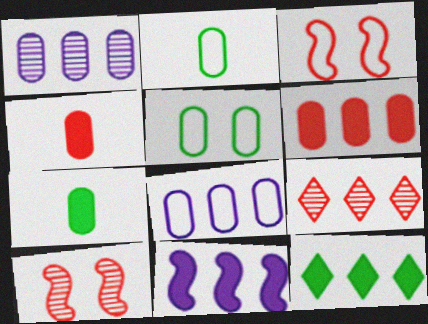[[1, 4, 5], 
[3, 4, 9], 
[6, 11, 12]]